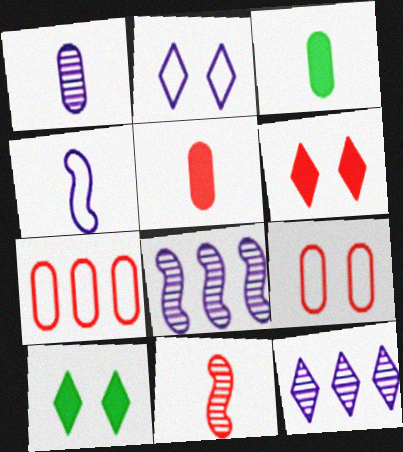[[6, 7, 11]]